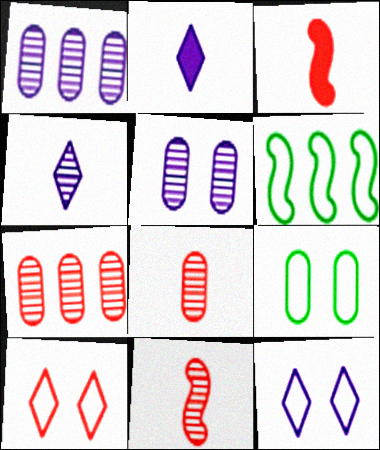[[3, 7, 10]]